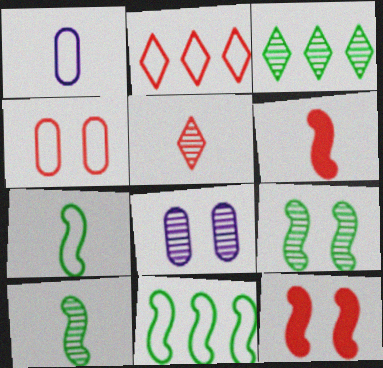[[1, 3, 12]]